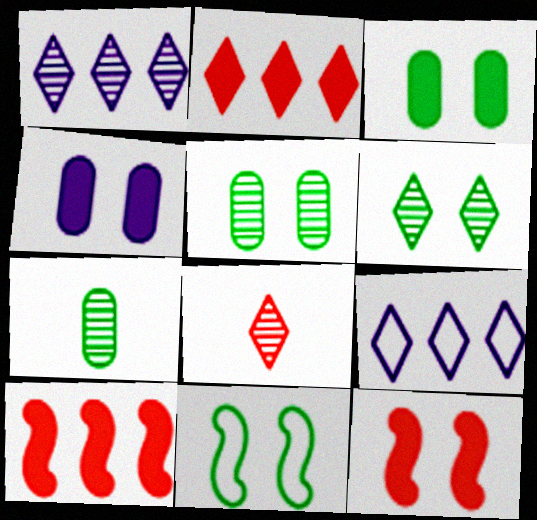[[1, 6, 8], 
[3, 6, 11], 
[7, 9, 12]]